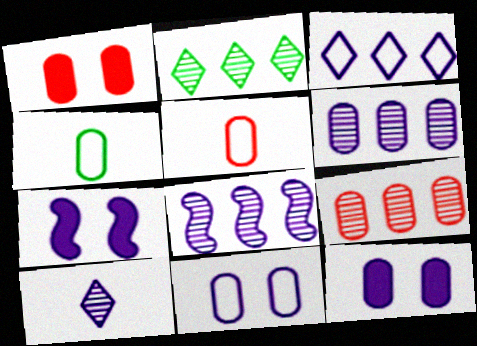[[1, 4, 6], 
[1, 5, 9], 
[2, 5, 7], 
[2, 8, 9], 
[4, 9, 12]]